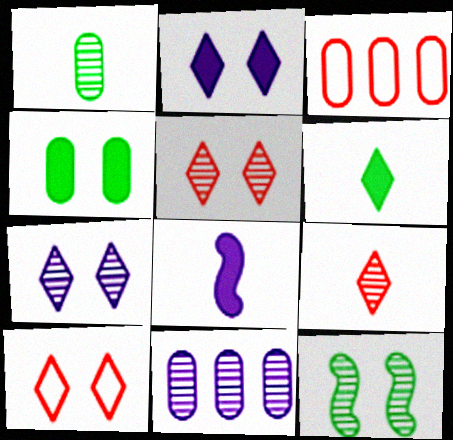[[9, 11, 12]]